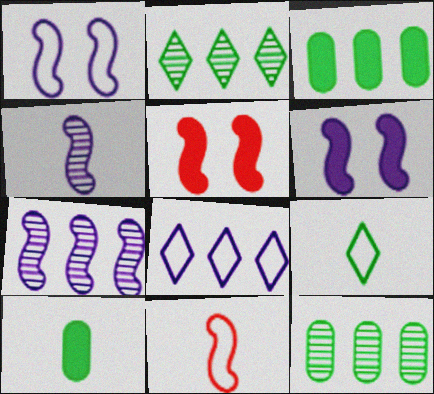[]